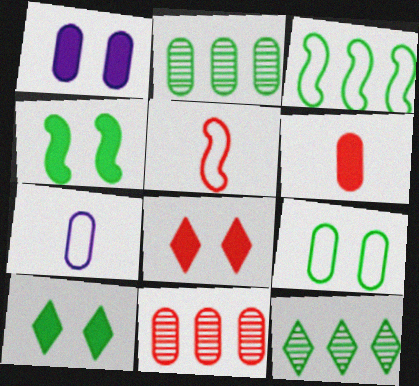[[1, 4, 8], 
[1, 5, 12], 
[5, 8, 11]]